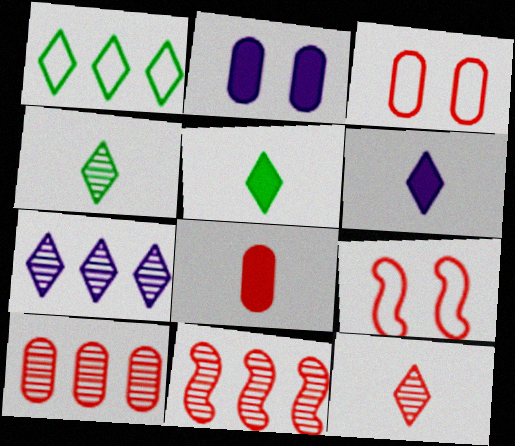[[3, 8, 10]]